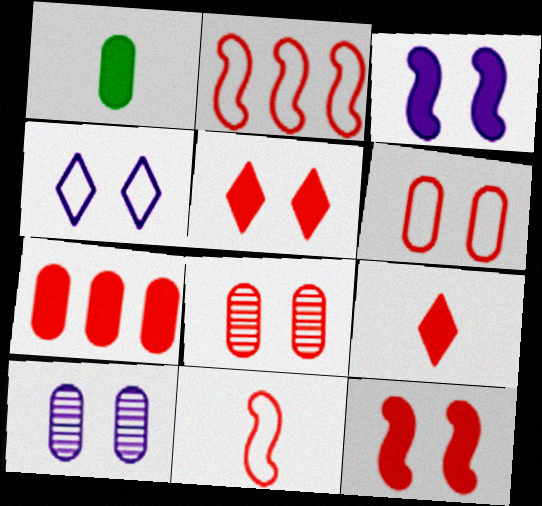[[2, 8, 9], 
[3, 4, 10], 
[7, 9, 12]]